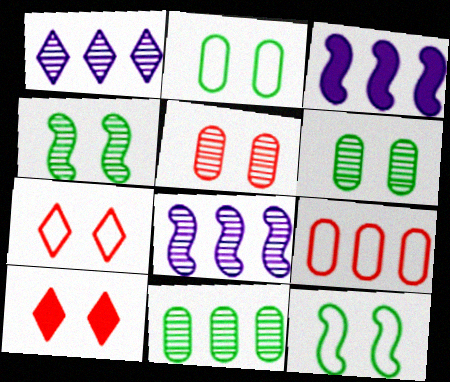[]